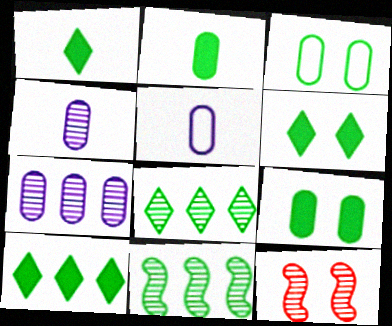[[1, 3, 11], 
[1, 6, 10], 
[4, 8, 12], 
[5, 10, 12]]